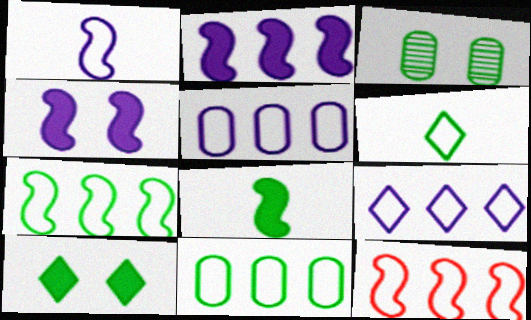[[9, 11, 12]]